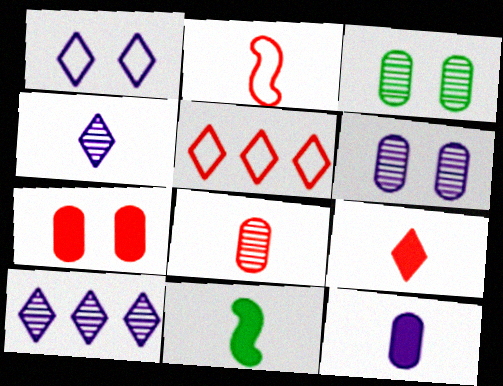[[2, 8, 9], 
[5, 6, 11], 
[9, 11, 12]]